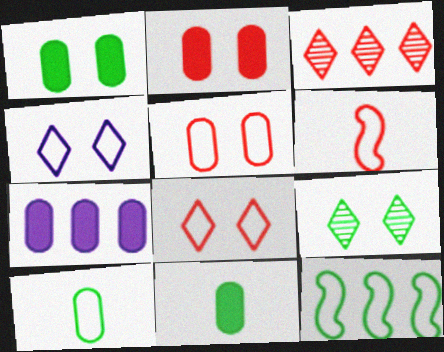[[2, 3, 6], 
[2, 7, 11], 
[3, 7, 12], 
[6, 7, 9], 
[9, 11, 12]]